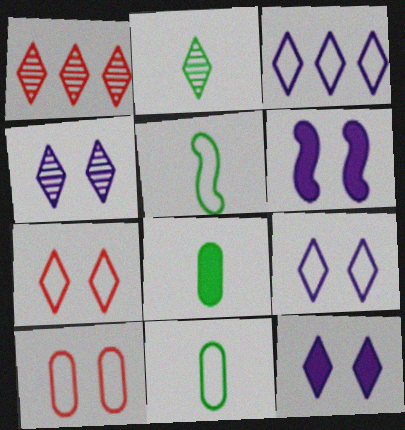[[1, 2, 4], 
[1, 6, 11], 
[2, 5, 8], 
[3, 5, 10], 
[4, 9, 12]]